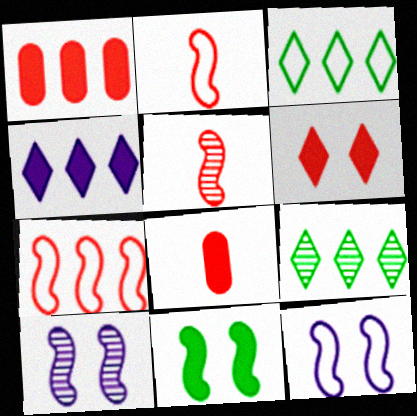[[3, 8, 10], 
[4, 8, 11], 
[8, 9, 12]]